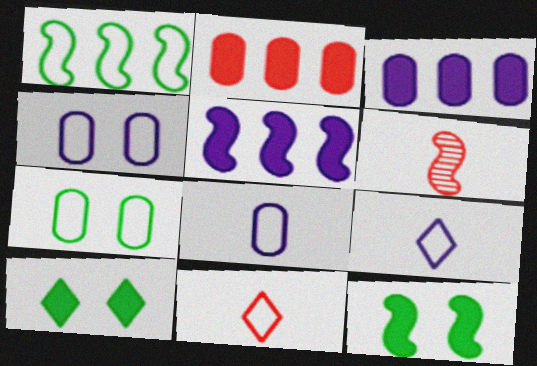[[1, 4, 11]]